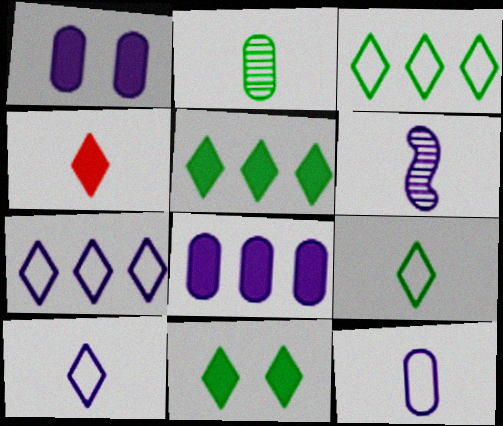[[1, 6, 7]]